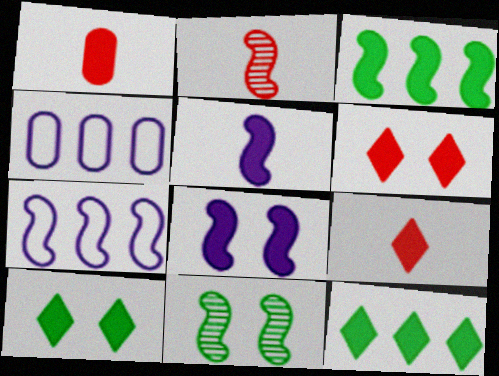[[1, 8, 12], 
[2, 4, 10], 
[4, 9, 11]]